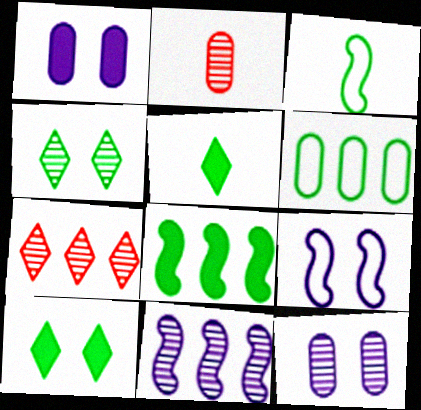[[1, 2, 6], 
[1, 3, 7], 
[2, 4, 11]]